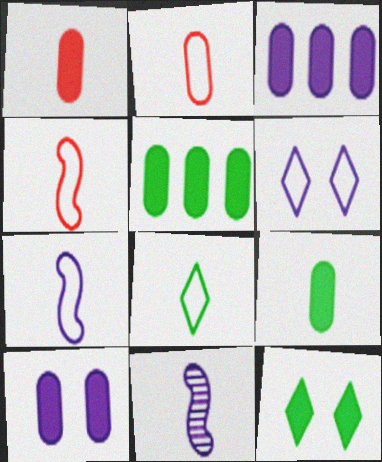[[1, 5, 10], 
[1, 8, 11], 
[2, 7, 8], 
[3, 6, 11]]